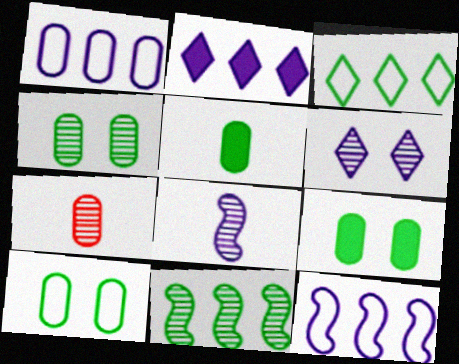[[1, 7, 9], 
[4, 9, 10], 
[6, 7, 11]]